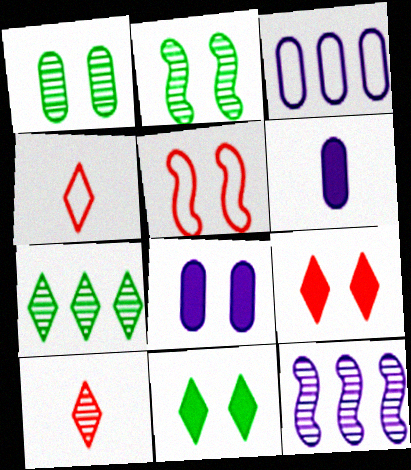[[1, 10, 12], 
[5, 6, 7]]